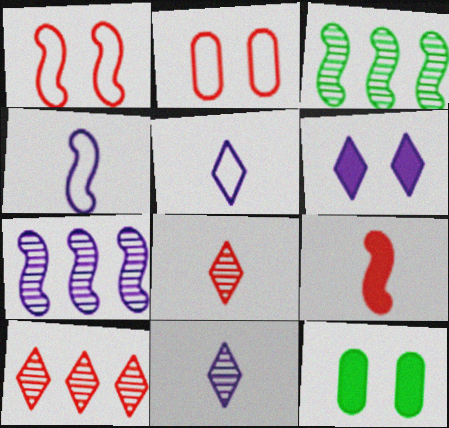[[2, 9, 10], 
[4, 10, 12]]